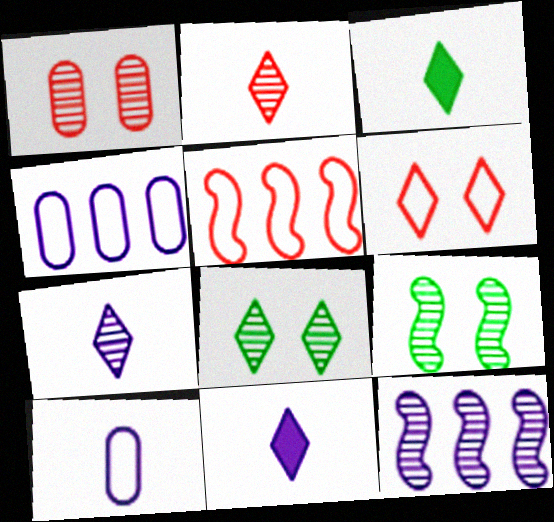[]